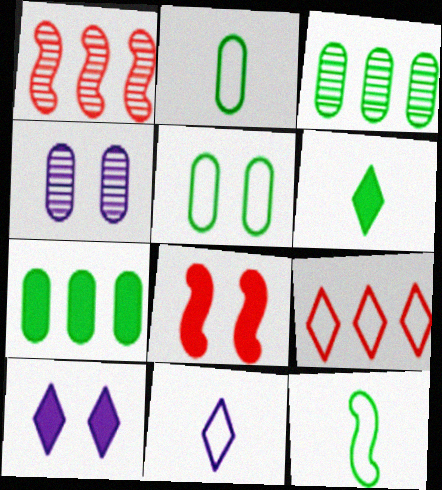[[1, 2, 10], 
[3, 8, 11]]